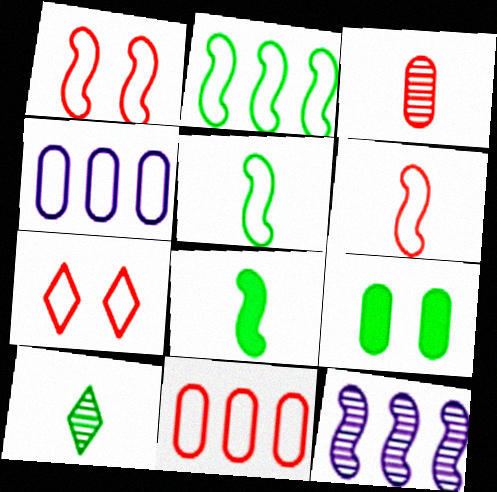[[1, 8, 12], 
[2, 9, 10], 
[3, 4, 9], 
[4, 5, 7], 
[6, 7, 11]]